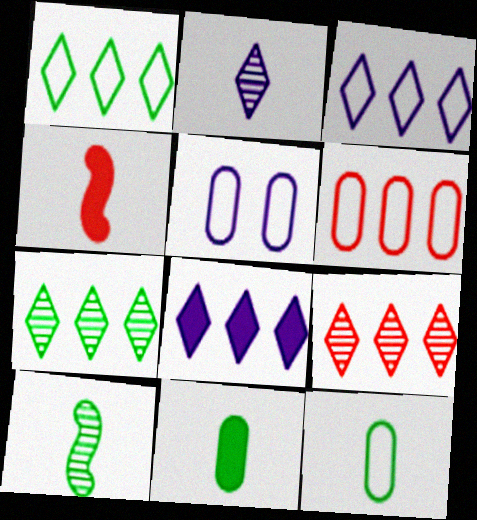[[1, 8, 9], 
[2, 4, 12], 
[4, 5, 7], 
[5, 6, 12]]